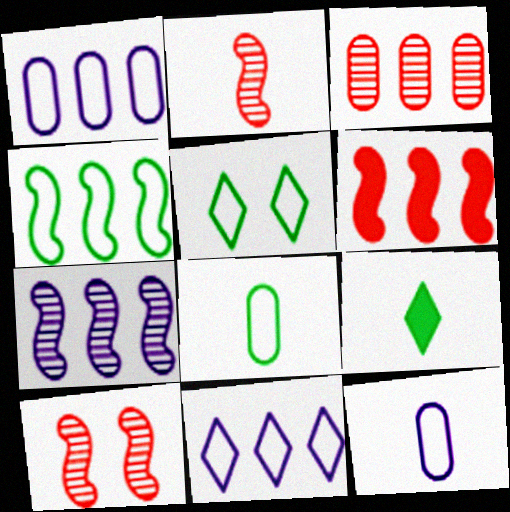[[1, 9, 10], 
[2, 9, 12], 
[4, 5, 8], 
[4, 6, 7]]